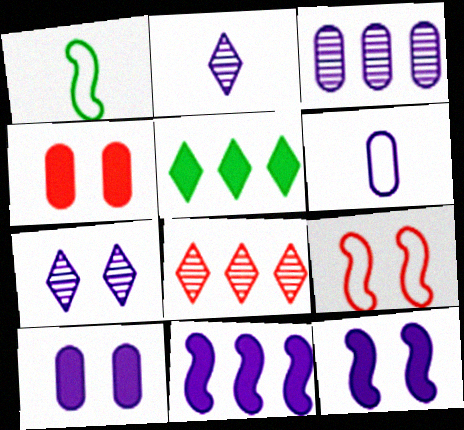[[1, 8, 10], 
[3, 6, 10], 
[6, 7, 11]]